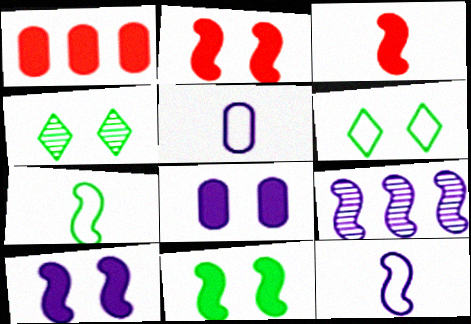[[1, 4, 12], 
[2, 7, 9], 
[2, 10, 11], 
[9, 10, 12]]